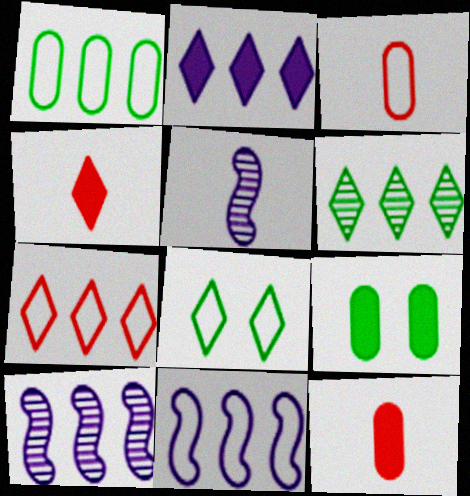[[1, 7, 11], 
[2, 6, 7], 
[3, 8, 11], 
[5, 7, 9], 
[8, 10, 12]]